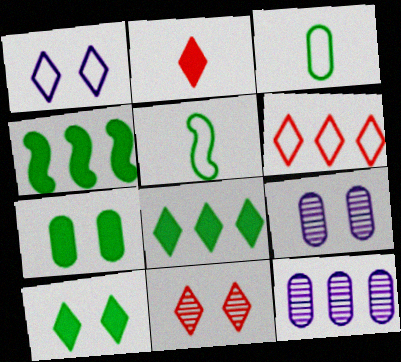[[1, 10, 11], 
[2, 6, 11], 
[4, 6, 12]]